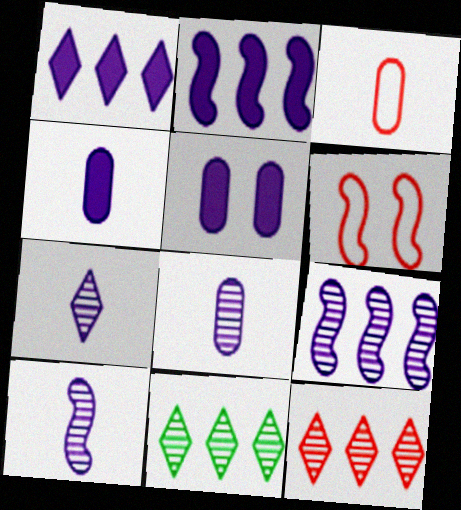[[4, 6, 11], 
[7, 8, 10]]